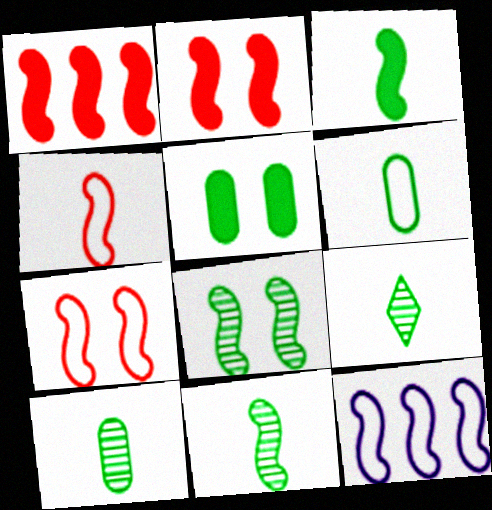[[2, 11, 12], 
[3, 6, 9], 
[9, 10, 11]]